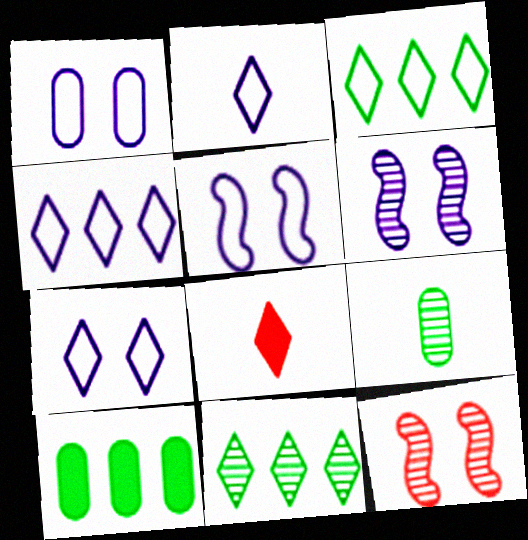[[1, 5, 7], 
[2, 4, 7], 
[2, 10, 12], 
[7, 8, 11]]